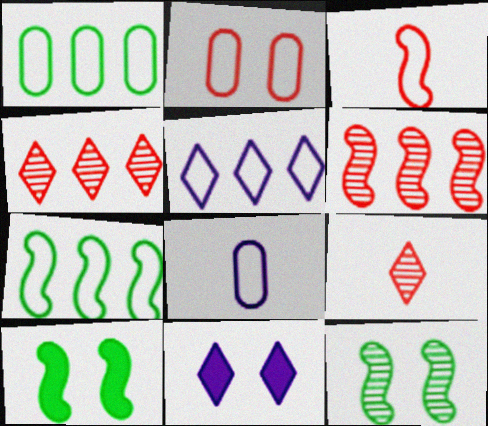[[1, 2, 8], 
[2, 11, 12], 
[4, 8, 10]]